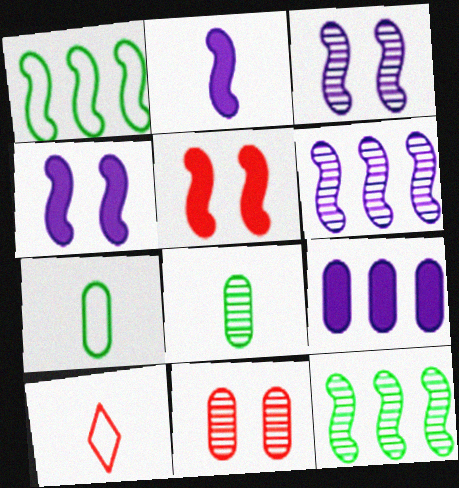[[2, 8, 10], 
[7, 9, 11]]